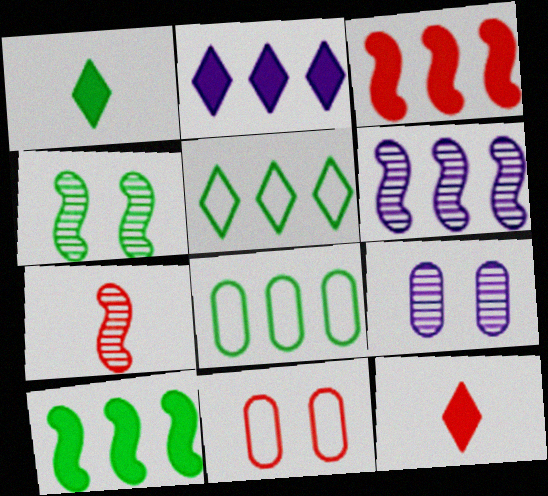[[1, 4, 8], 
[1, 6, 11], 
[4, 6, 7]]